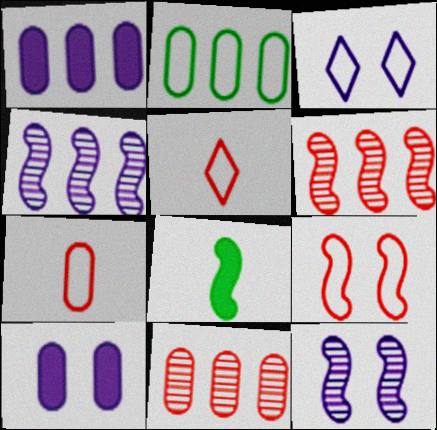[[1, 2, 11], 
[3, 8, 11], 
[3, 10, 12], 
[4, 8, 9]]